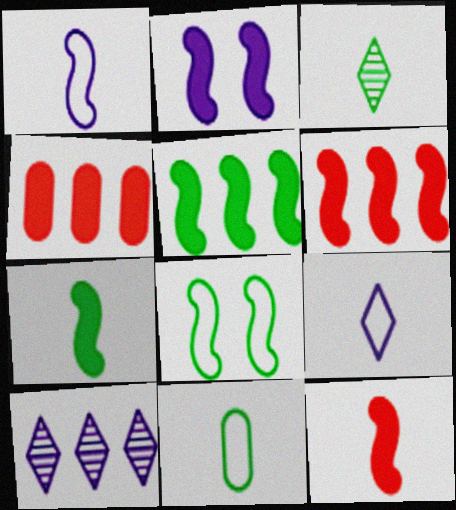[[2, 5, 12], 
[2, 6, 7], 
[3, 7, 11]]